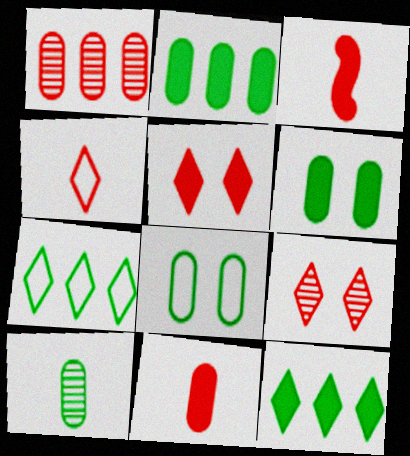[[2, 8, 10]]